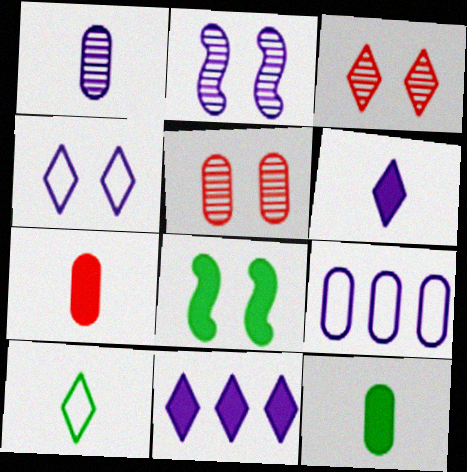[[2, 6, 9], 
[3, 10, 11], 
[4, 5, 8], 
[5, 9, 12], 
[7, 8, 11]]